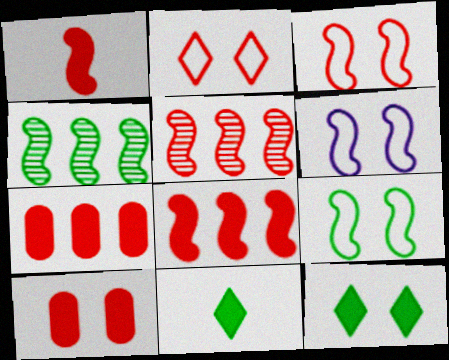[[1, 3, 5], 
[1, 4, 6], 
[3, 6, 9]]